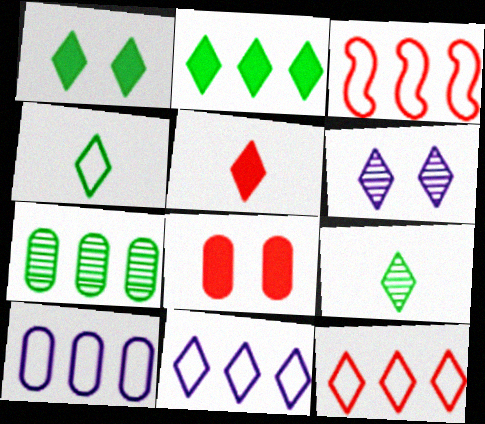[]